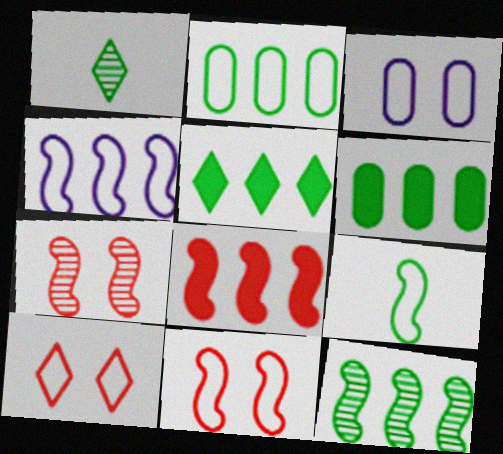[[1, 3, 8], 
[2, 5, 12], 
[4, 8, 12], 
[4, 9, 11]]